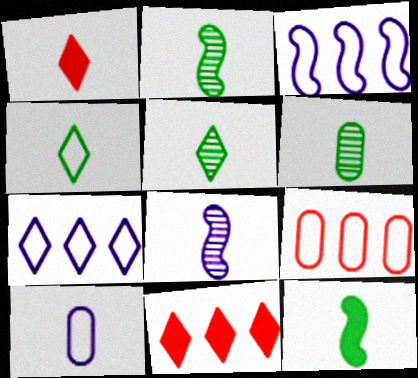[[1, 2, 10], 
[2, 5, 6], 
[4, 6, 12]]